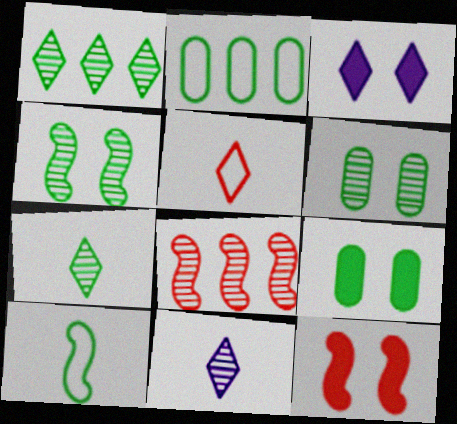[[1, 3, 5], 
[1, 9, 10], 
[2, 11, 12], 
[3, 9, 12], 
[6, 8, 11]]